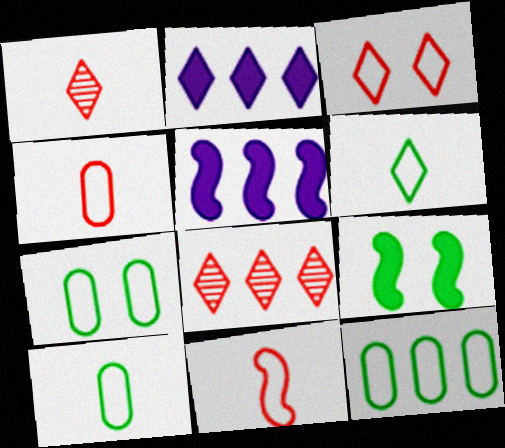[[1, 5, 7], 
[5, 8, 12], 
[7, 10, 12]]